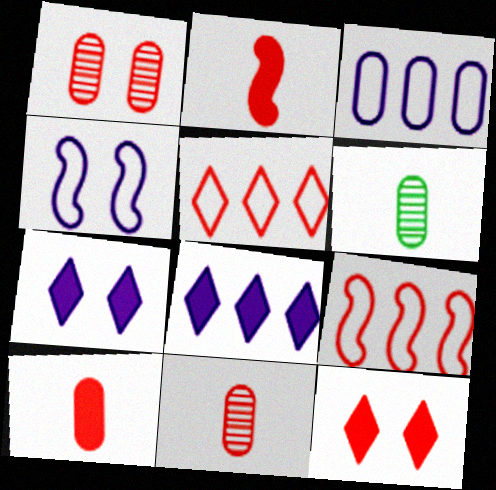[[1, 2, 5], 
[6, 7, 9], 
[9, 11, 12]]